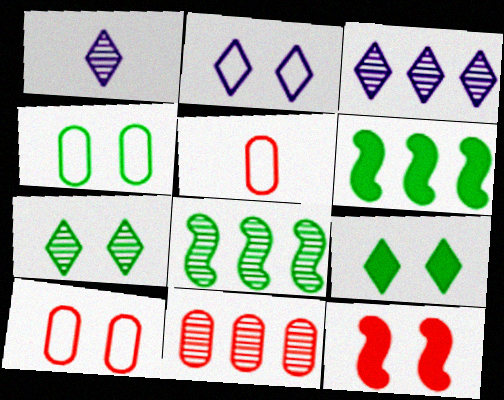[[1, 6, 10], 
[3, 8, 11]]